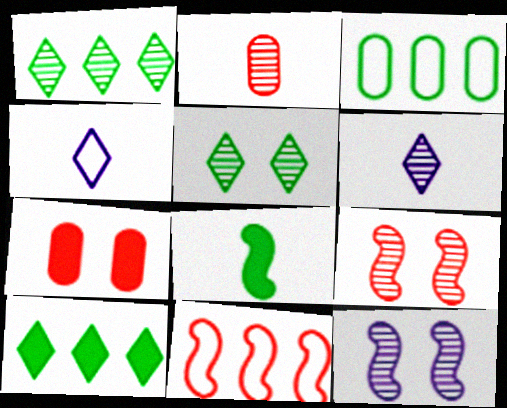[[1, 2, 12], 
[2, 4, 8], 
[3, 5, 8], 
[8, 11, 12]]